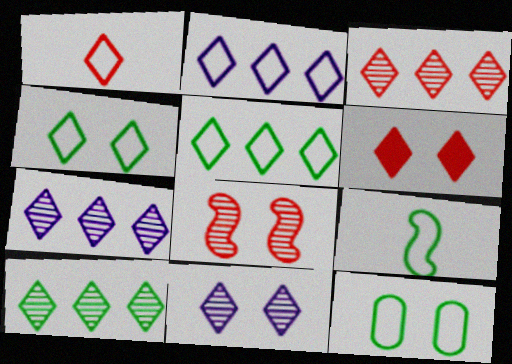[[1, 2, 4], 
[1, 3, 6], 
[3, 7, 10], 
[4, 6, 11], 
[5, 9, 12]]